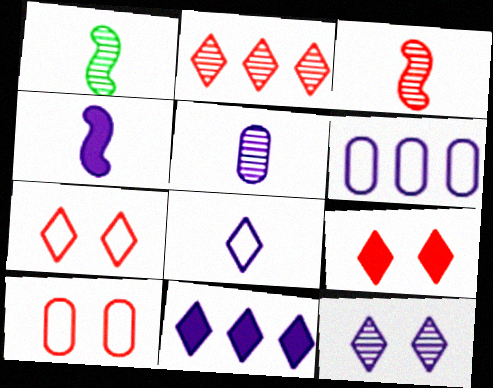[[1, 6, 9], 
[1, 10, 11], 
[4, 5, 8], 
[4, 6, 12], 
[8, 11, 12]]